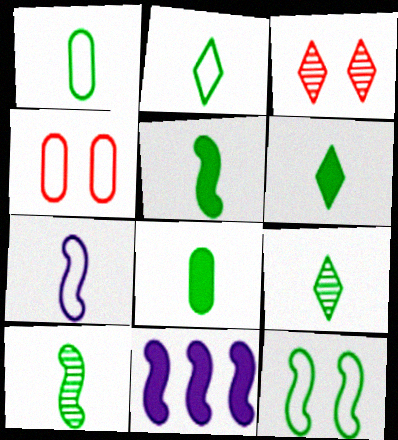[[1, 3, 11], 
[1, 5, 9], 
[1, 6, 10], 
[2, 6, 9], 
[2, 8, 10], 
[4, 9, 11], 
[5, 6, 8]]